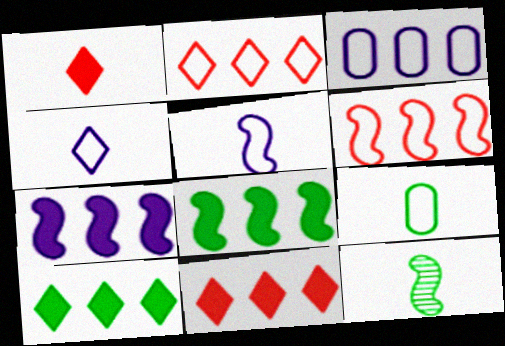[]